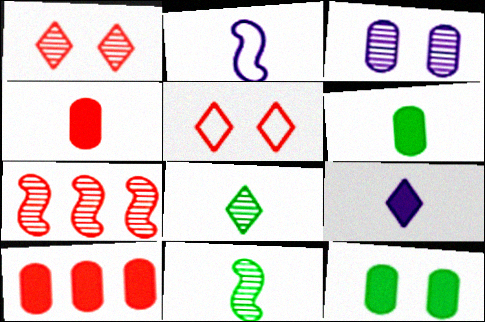[[2, 4, 8], 
[3, 7, 8], 
[4, 5, 7]]